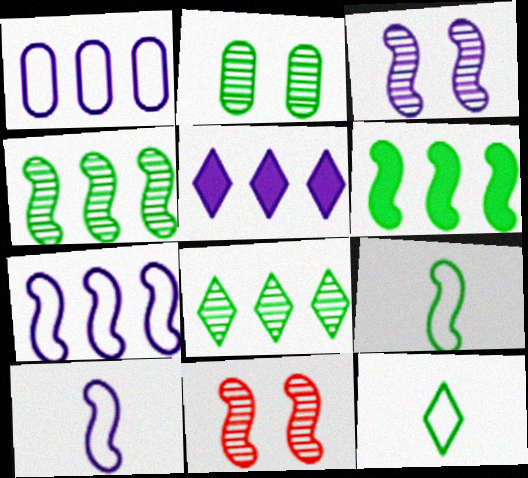[[2, 6, 12], 
[6, 10, 11]]